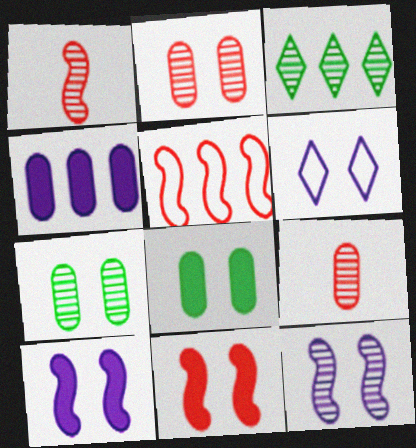[[1, 5, 11], 
[3, 4, 5], 
[3, 9, 12], 
[6, 7, 11]]